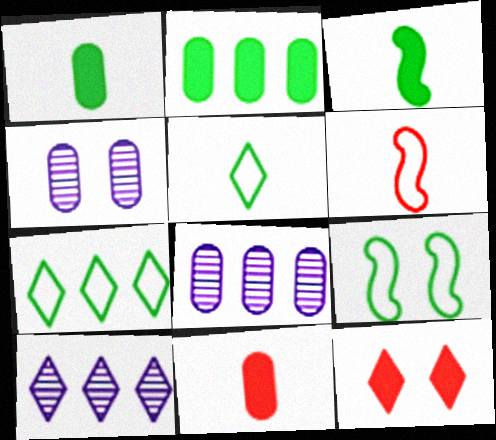[[4, 9, 12], 
[5, 10, 12], 
[9, 10, 11]]